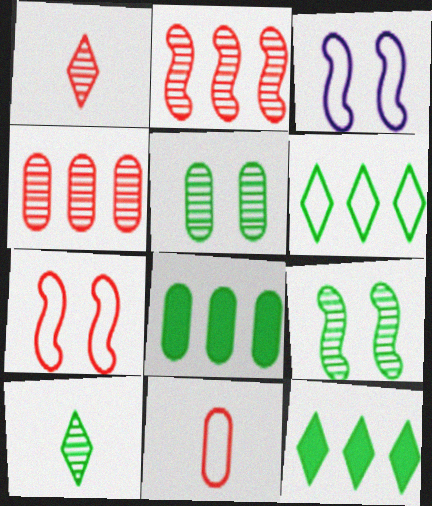[[1, 3, 8], 
[3, 6, 11]]